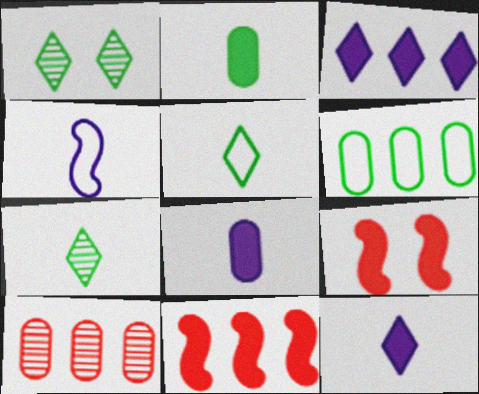[[2, 3, 9]]